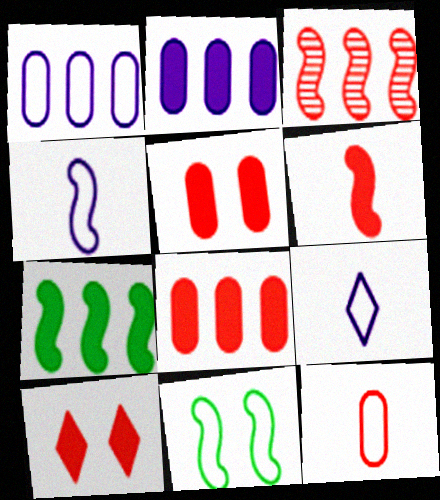[[3, 10, 12], 
[6, 8, 10]]